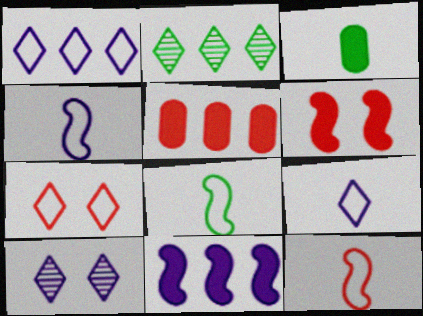[[4, 8, 12], 
[5, 8, 10]]